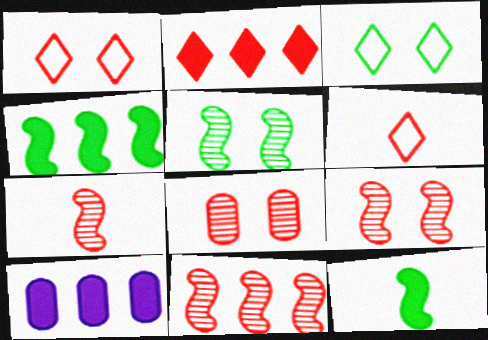[[2, 4, 10], 
[3, 7, 10], 
[5, 6, 10], 
[7, 9, 11]]